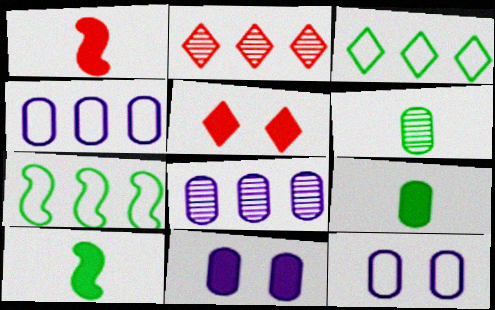[[2, 10, 12]]